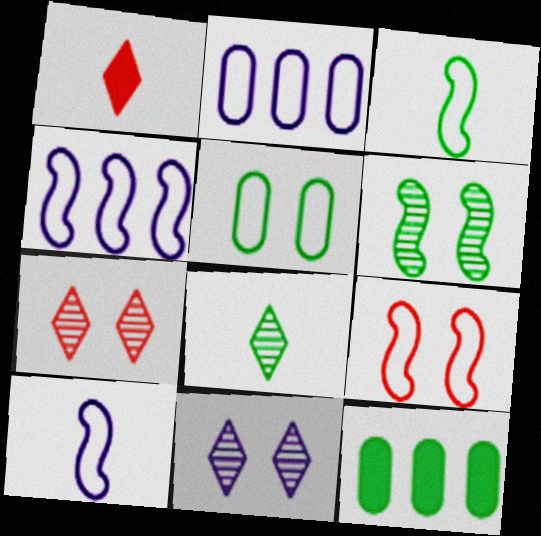[[1, 2, 6], 
[3, 4, 9], 
[7, 10, 12]]